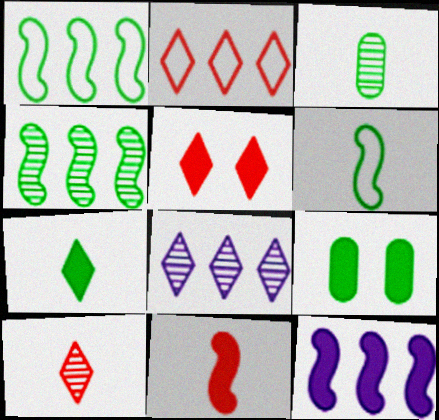[[2, 5, 10], 
[3, 6, 7]]